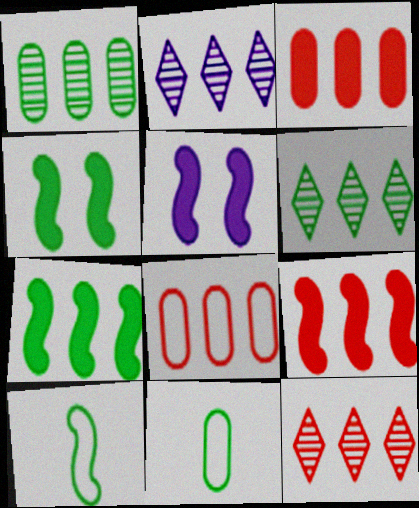[[2, 6, 12], 
[2, 7, 8], 
[4, 6, 11], 
[5, 11, 12], 
[8, 9, 12]]